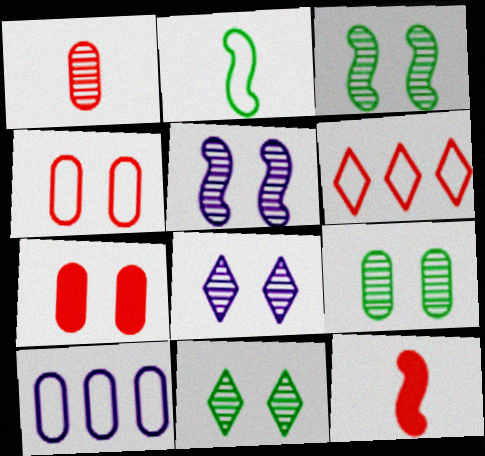[[3, 9, 11], 
[10, 11, 12]]